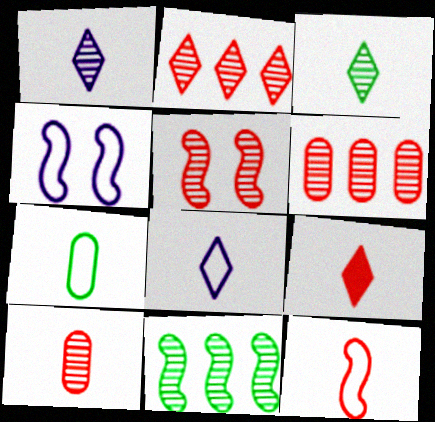[[2, 5, 10], 
[3, 8, 9], 
[7, 8, 12], 
[9, 10, 12]]